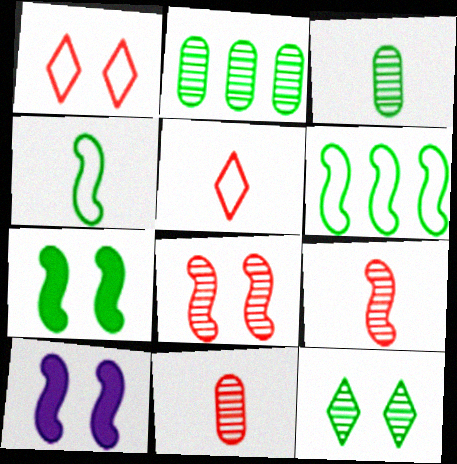[[2, 5, 10], 
[6, 9, 10]]